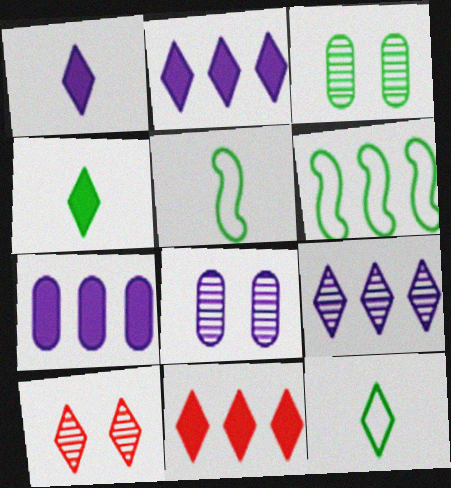[[2, 10, 12], 
[3, 4, 6], 
[5, 7, 10], 
[5, 8, 11]]